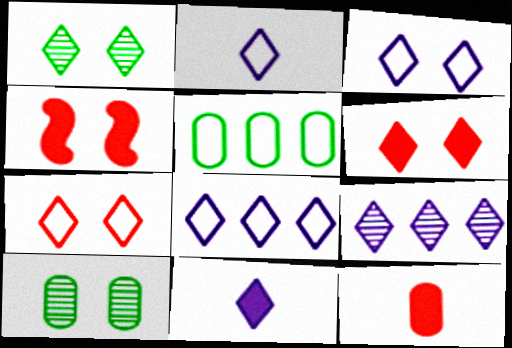[[1, 3, 6], 
[2, 3, 8], 
[3, 4, 10], 
[3, 9, 11]]